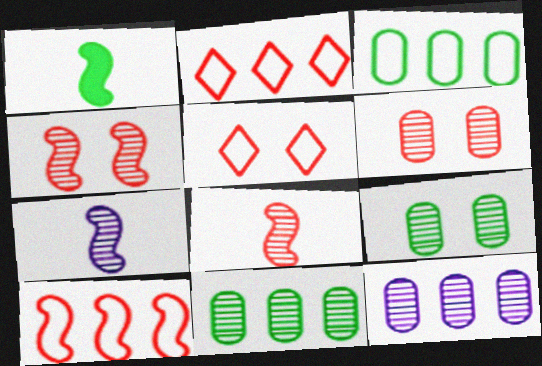[[1, 5, 12]]